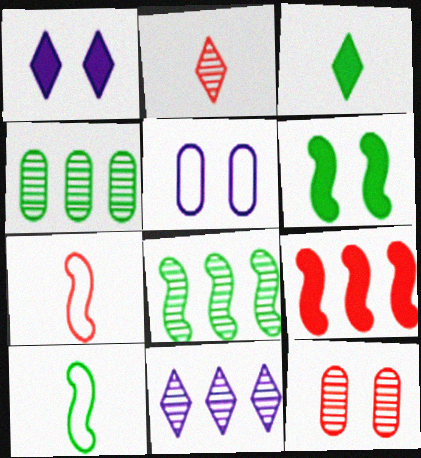[[1, 4, 7], 
[6, 8, 10]]